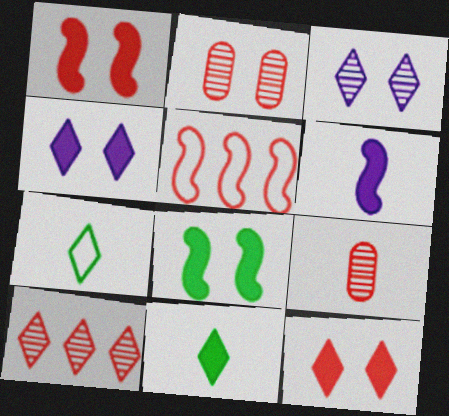[[4, 7, 10], 
[5, 9, 12], 
[6, 7, 9]]